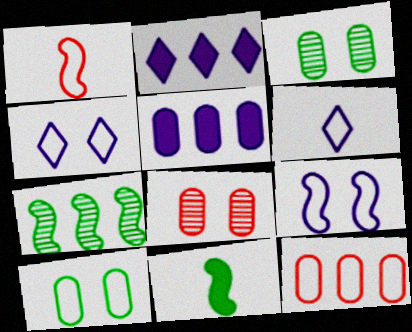[[1, 2, 3], 
[2, 7, 12]]